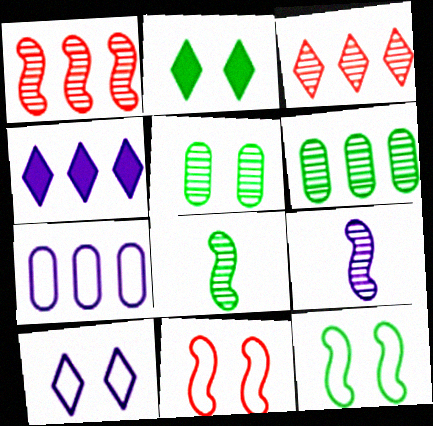[[2, 5, 12], 
[3, 5, 9]]